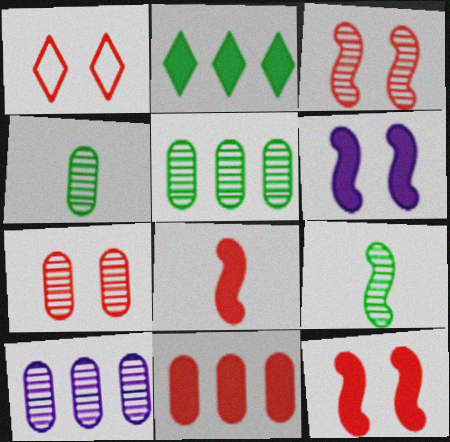[[1, 7, 12], 
[4, 7, 10]]